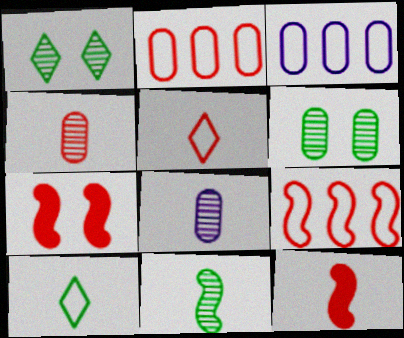[[1, 3, 12], 
[4, 5, 12], 
[8, 10, 12]]